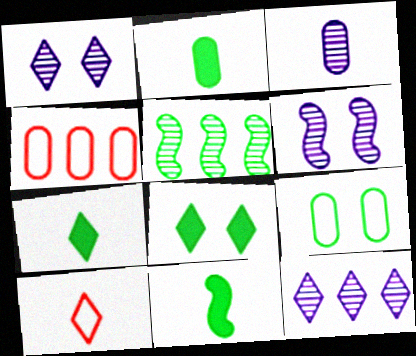[[1, 4, 11], 
[2, 7, 11], 
[3, 6, 12], 
[3, 10, 11], 
[4, 6, 7], 
[5, 7, 9], 
[8, 10, 12]]